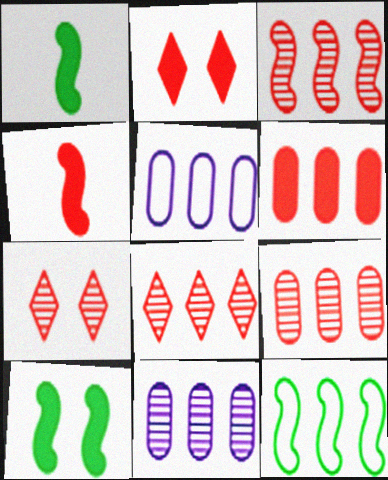[[1, 5, 7], 
[2, 4, 6], 
[3, 8, 9]]